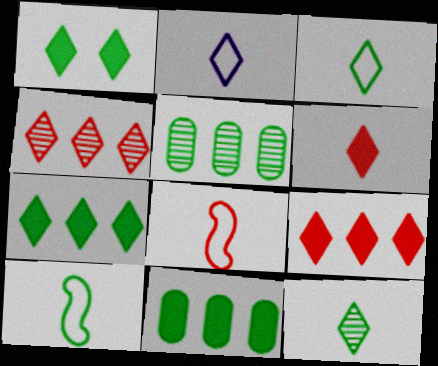[[1, 2, 4], 
[1, 5, 10], 
[2, 6, 12]]